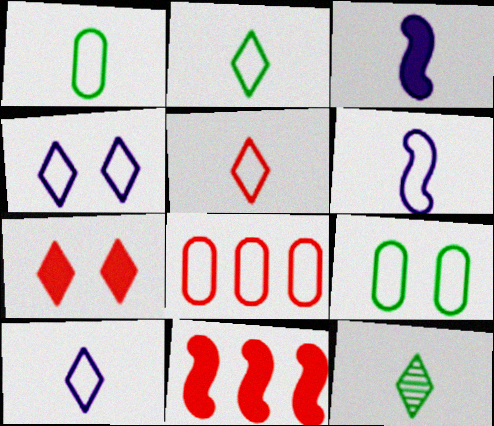[[1, 5, 6], 
[2, 5, 10]]